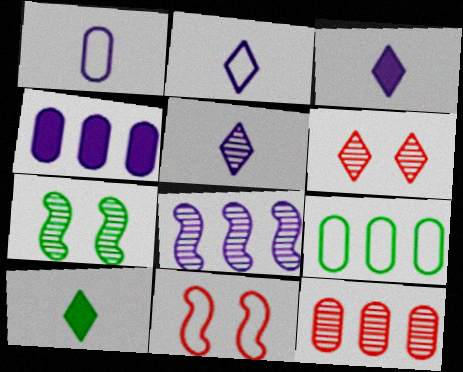[[2, 3, 5], 
[2, 9, 11], 
[4, 9, 12], 
[5, 7, 12], 
[7, 9, 10]]